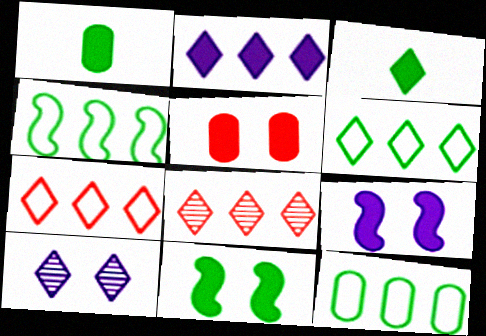[[2, 6, 8], 
[3, 7, 10], 
[4, 6, 12]]